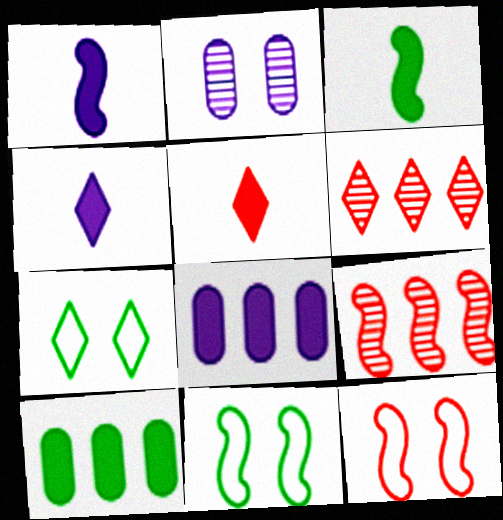[[1, 9, 11], 
[4, 6, 7]]